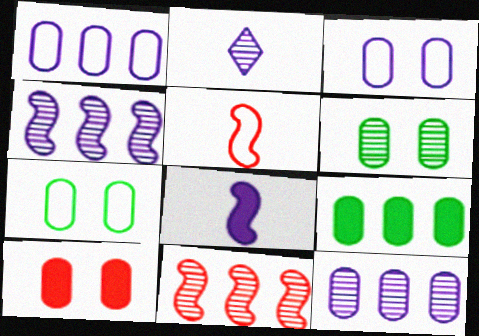[[2, 6, 11], 
[3, 6, 10]]